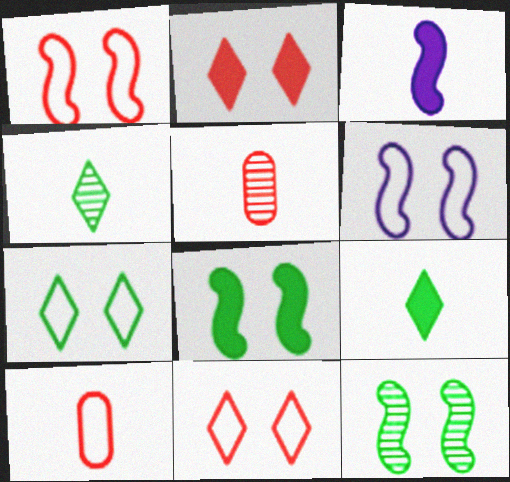[[3, 4, 10]]